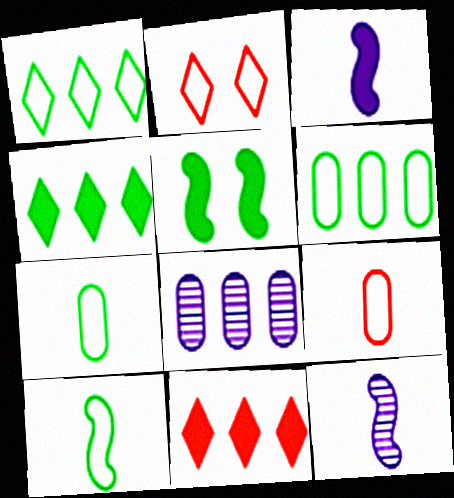[]